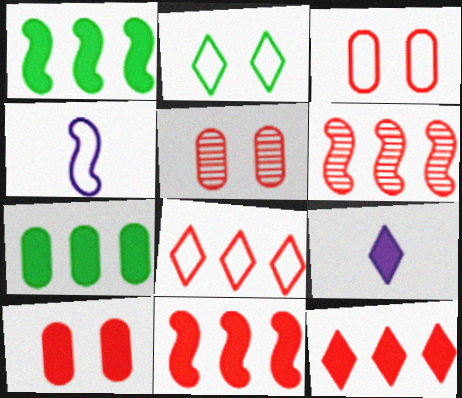[[1, 9, 10], 
[3, 5, 10]]